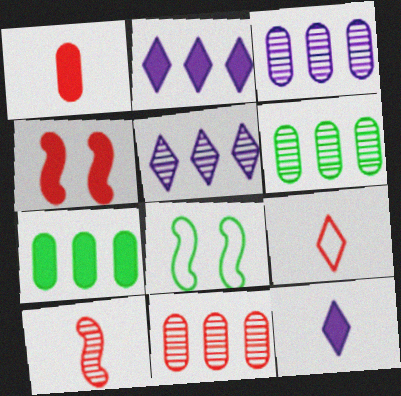[[1, 5, 8], 
[1, 9, 10], 
[3, 6, 11], 
[4, 7, 12], 
[4, 9, 11], 
[8, 11, 12]]